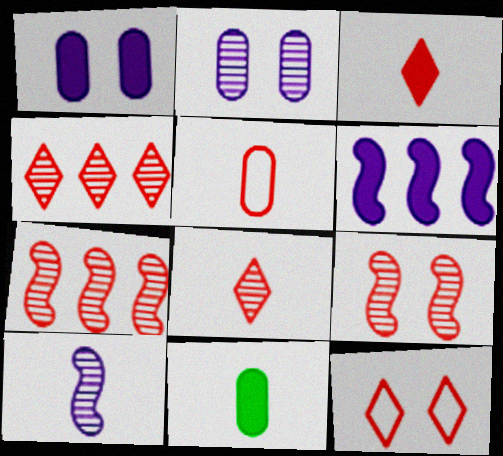[[3, 4, 12]]